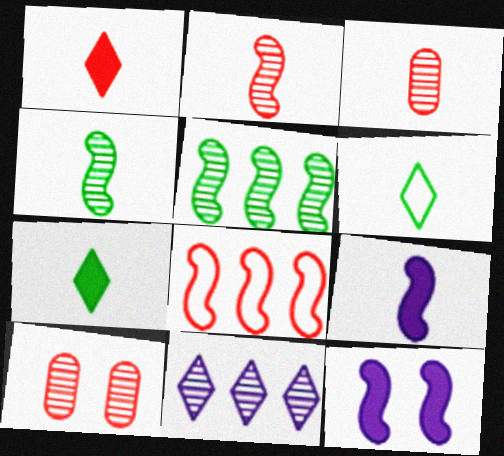[[1, 8, 10], 
[3, 6, 9], 
[4, 8, 12], 
[4, 10, 11]]